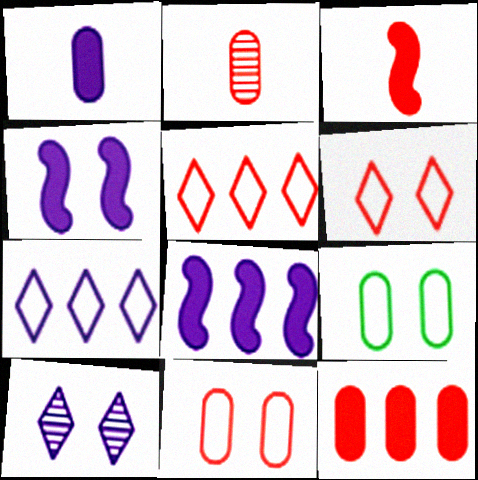[[2, 11, 12]]